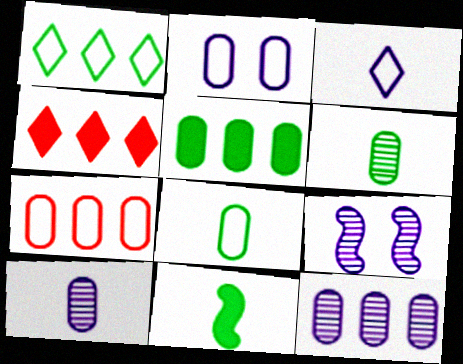[[2, 7, 8], 
[4, 8, 9], 
[5, 7, 12]]